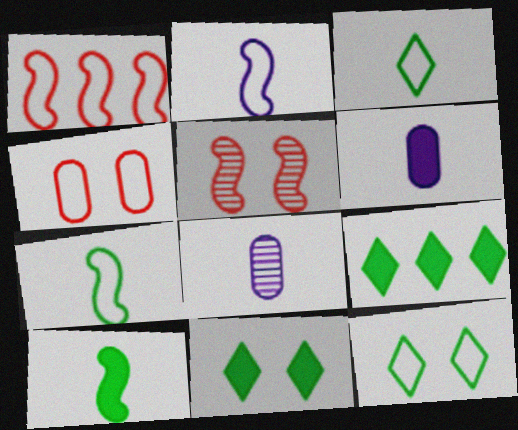[[1, 8, 11]]